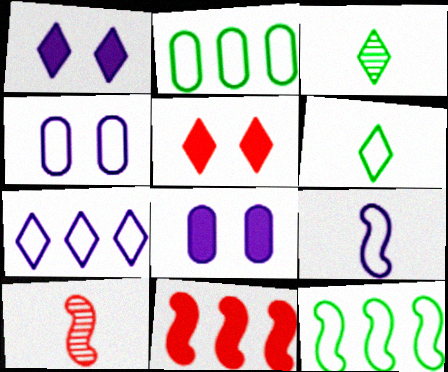[[1, 2, 10], 
[3, 4, 11], 
[3, 5, 7], 
[4, 7, 9]]